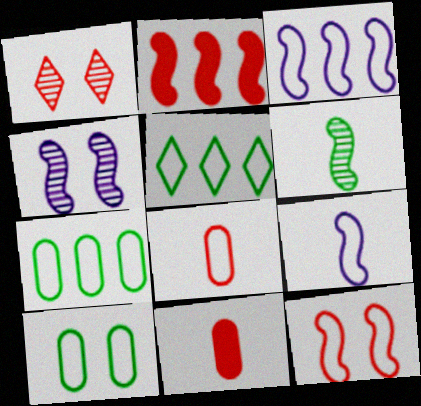[[1, 2, 8], 
[4, 5, 11]]